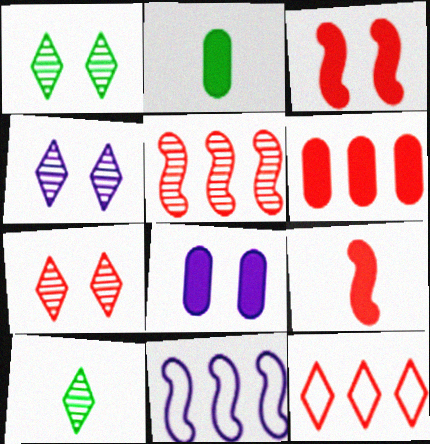[[1, 4, 7], 
[2, 6, 8], 
[2, 7, 11], 
[5, 6, 12]]